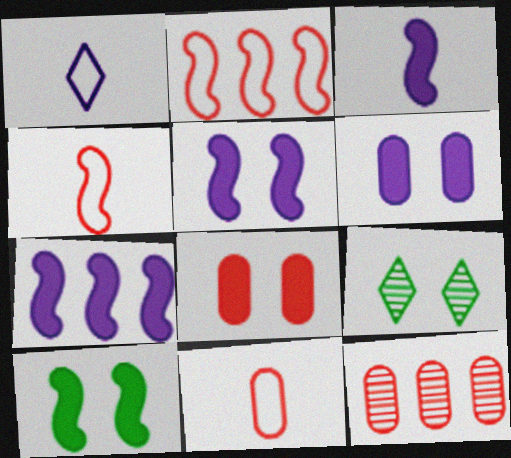[[1, 10, 12], 
[3, 5, 7], 
[7, 9, 11], 
[8, 11, 12]]